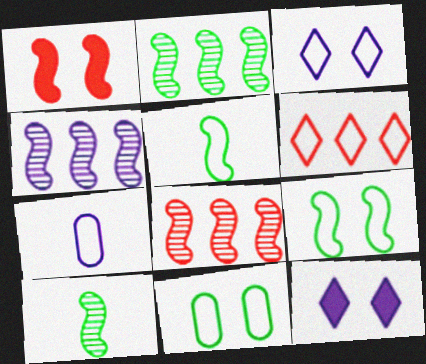[[1, 4, 5], 
[2, 4, 8], 
[4, 7, 12], 
[6, 7, 9]]